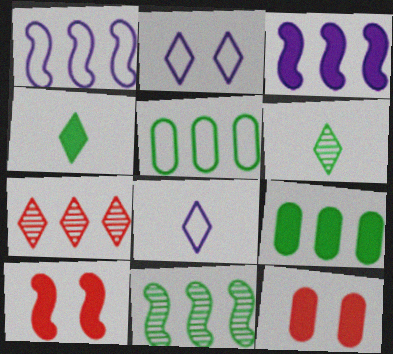[[1, 6, 12], 
[1, 7, 9], 
[2, 4, 7], 
[3, 4, 12], 
[3, 5, 7], 
[8, 11, 12]]